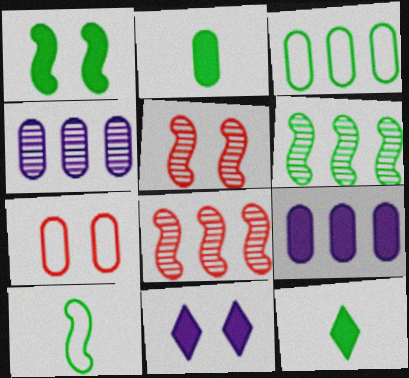[[1, 6, 10], 
[2, 4, 7]]